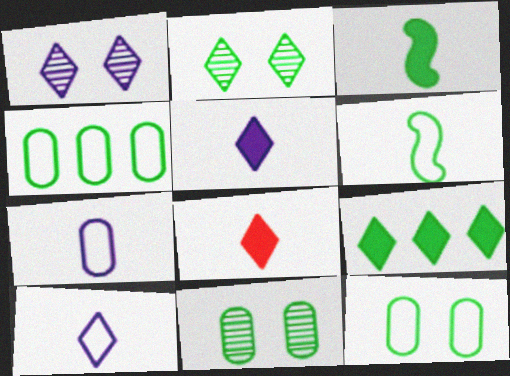[[2, 3, 4], 
[6, 9, 11]]